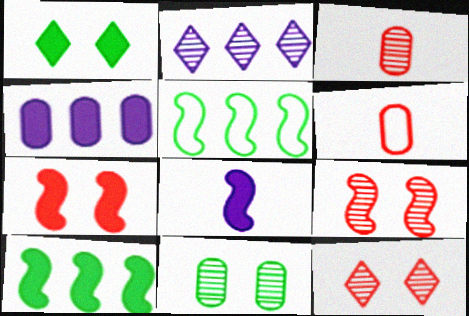[[4, 6, 11], 
[5, 8, 9], 
[7, 8, 10]]